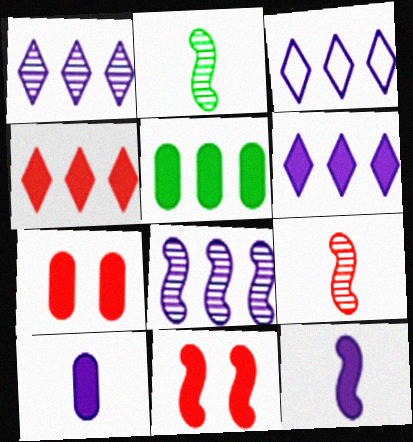[[1, 3, 6], 
[2, 3, 7], 
[5, 7, 10]]